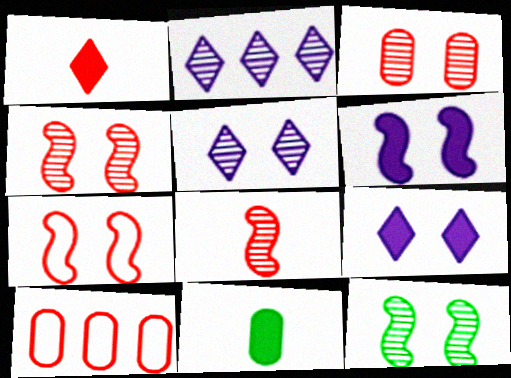[[1, 4, 10], 
[2, 7, 11], 
[3, 5, 12], 
[6, 7, 12]]